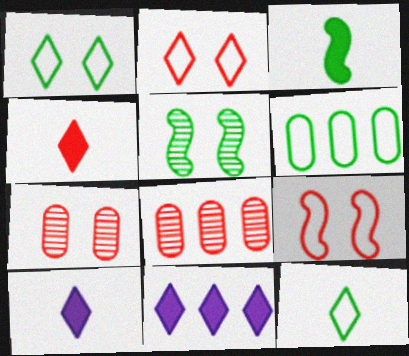[[4, 8, 9]]